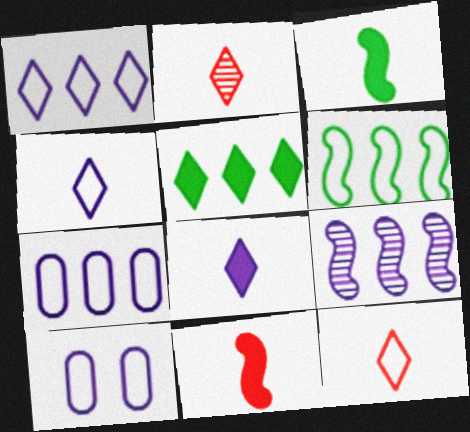[[6, 10, 12], 
[8, 9, 10]]